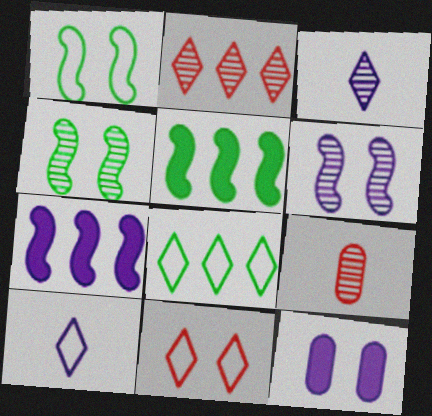[[4, 11, 12], 
[8, 10, 11]]